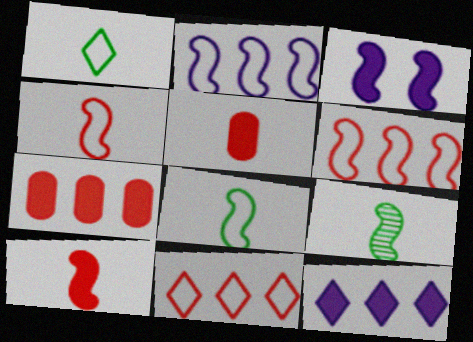[[3, 6, 9]]